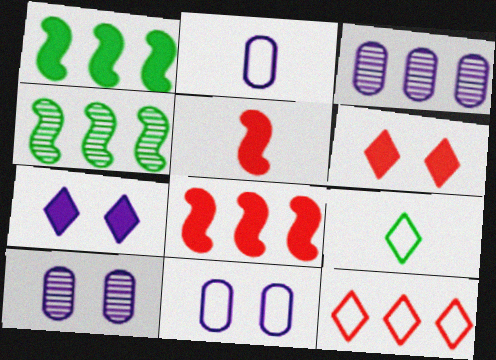[[1, 3, 12], 
[2, 4, 6], 
[8, 9, 10]]